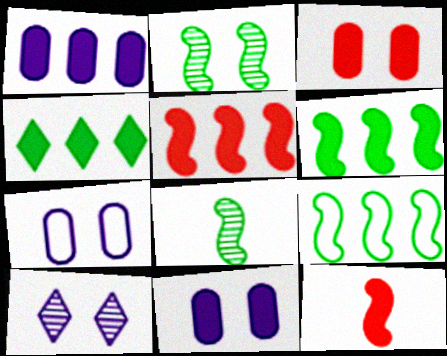[[1, 4, 5], 
[4, 11, 12]]